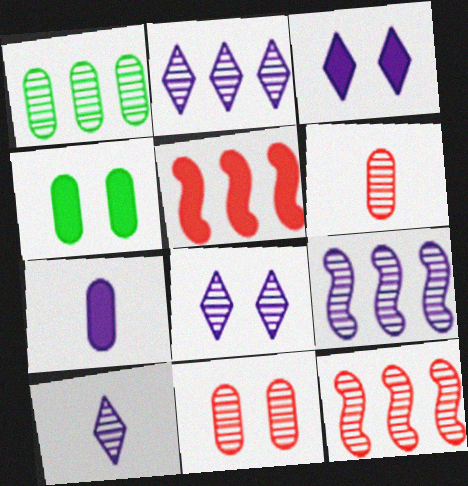[[1, 2, 12], 
[2, 8, 10]]